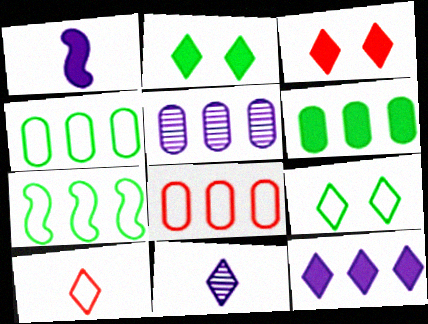[[1, 3, 6], 
[5, 6, 8]]